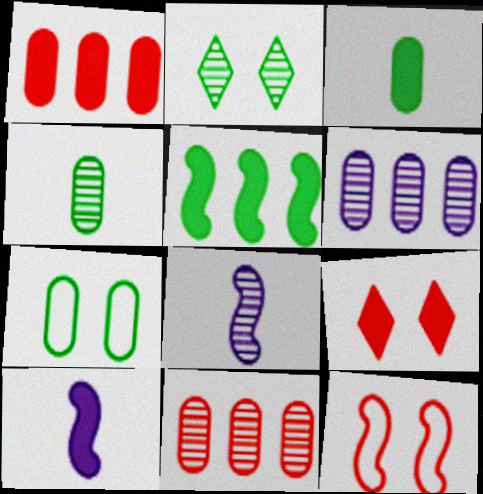[[2, 8, 11], 
[5, 8, 12]]